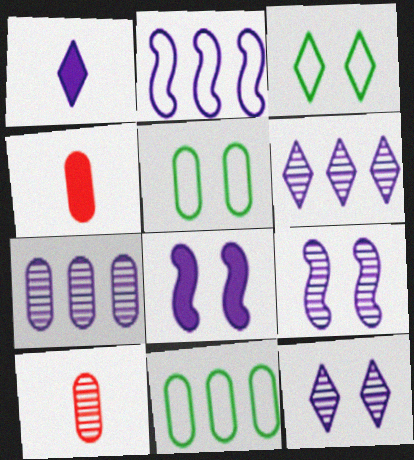[[4, 5, 7]]